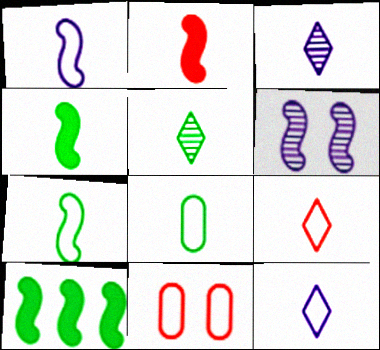[[1, 8, 9], 
[2, 3, 8], 
[3, 10, 11], 
[4, 5, 8]]